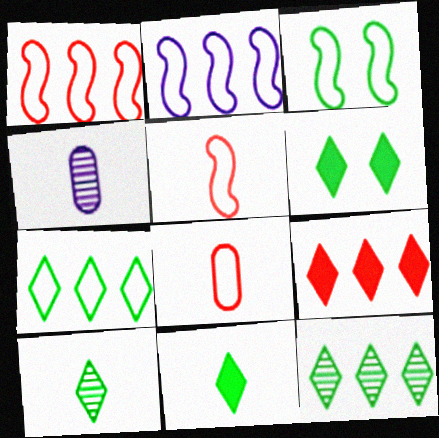[[1, 4, 6], 
[2, 3, 5], 
[3, 4, 9], 
[4, 5, 11], 
[6, 7, 10]]